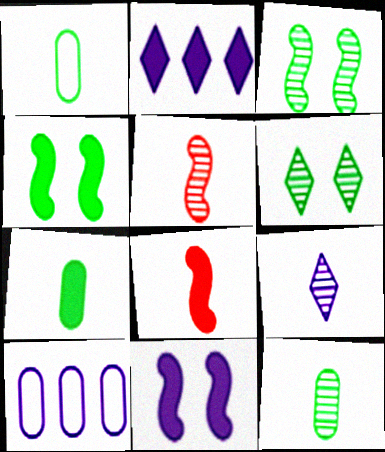[[1, 7, 12], 
[1, 8, 9], 
[5, 9, 12], 
[6, 8, 10], 
[9, 10, 11]]